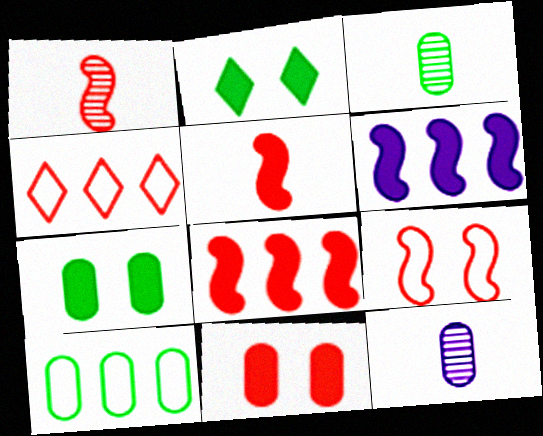[[1, 4, 11], 
[1, 8, 9], 
[3, 7, 10], 
[10, 11, 12]]